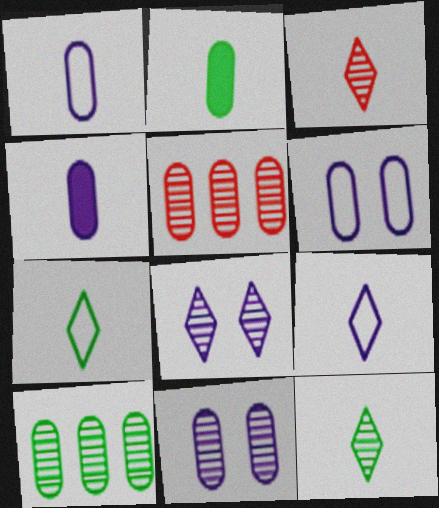[[2, 5, 6]]